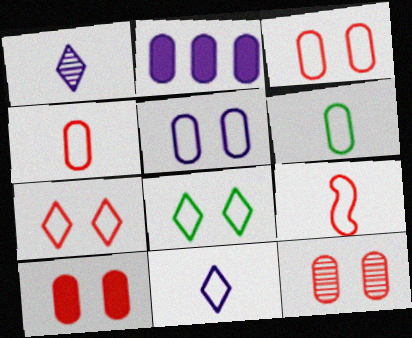[[2, 6, 12], 
[3, 10, 12], 
[6, 9, 11]]